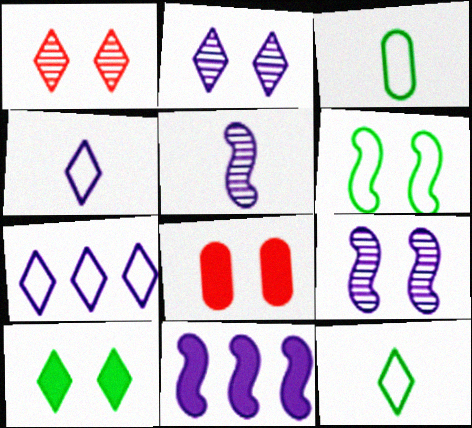[[1, 3, 11], 
[2, 6, 8]]